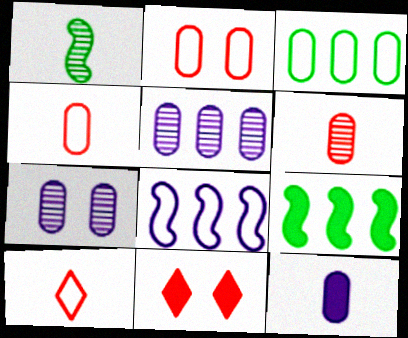[[1, 10, 12], 
[7, 9, 10], 
[9, 11, 12]]